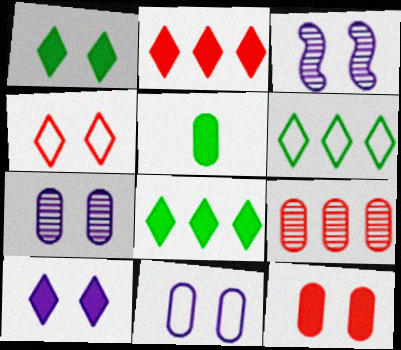[[3, 10, 11], 
[5, 9, 11]]